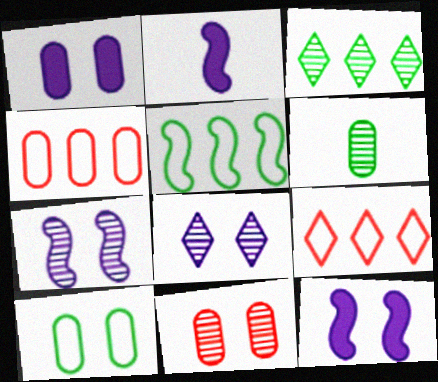[[1, 4, 6], 
[1, 10, 11], 
[6, 9, 12]]